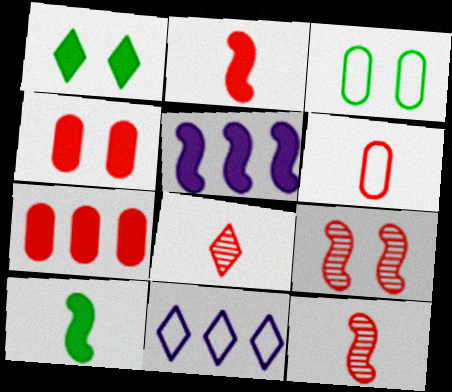[[1, 8, 11], 
[2, 6, 8], 
[3, 5, 8]]